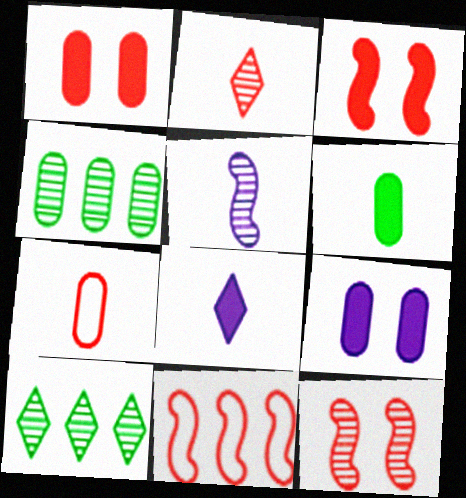[[1, 2, 11], 
[4, 7, 9]]